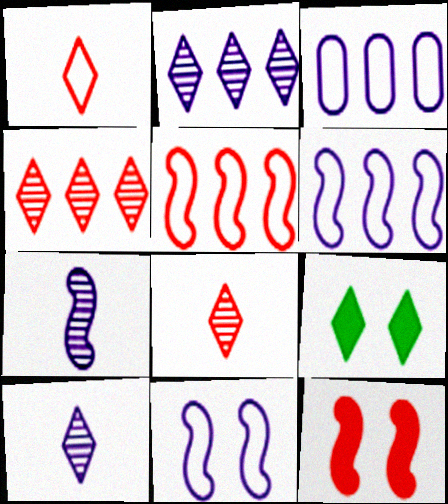[[1, 2, 9]]